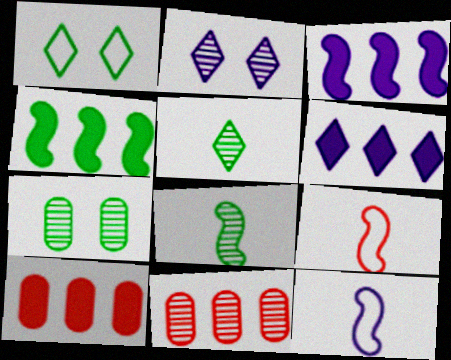[[2, 8, 11], 
[4, 6, 10], 
[6, 7, 9]]